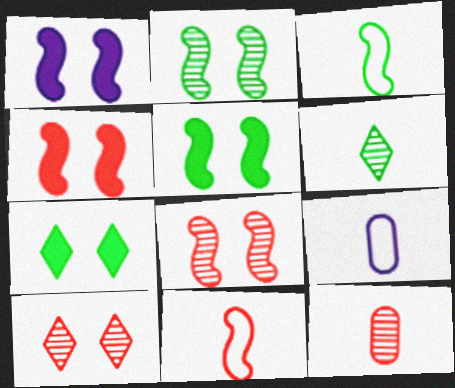[[1, 4, 5]]